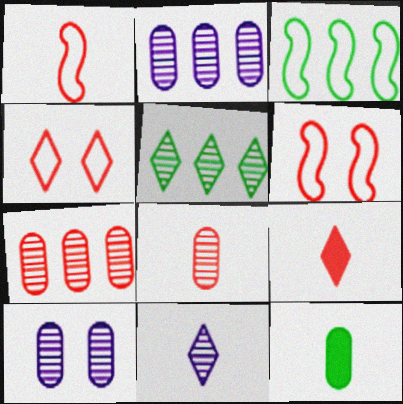[[1, 8, 9], 
[1, 11, 12], 
[3, 9, 10], 
[6, 7, 9]]